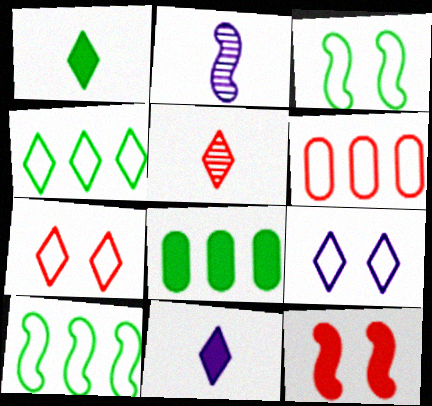[[2, 7, 8], 
[2, 10, 12], 
[5, 6, 12], 
[8, 11, 12]]